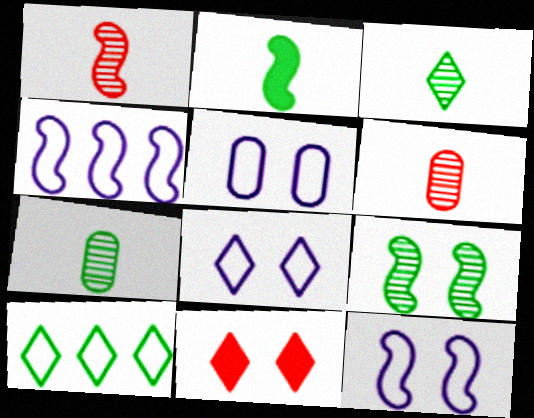[[4, 7, 11], 
[5, 8, 12], 
[5, 9, 11]]